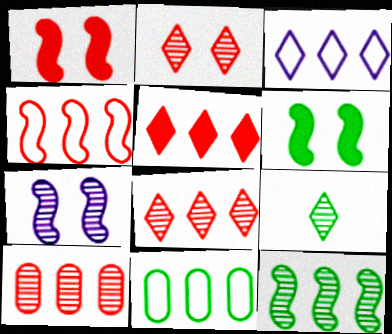[[3, 4, 11], 
[4, 5, 10], 
[6, 9, 11], 
[7, 9, 10]]